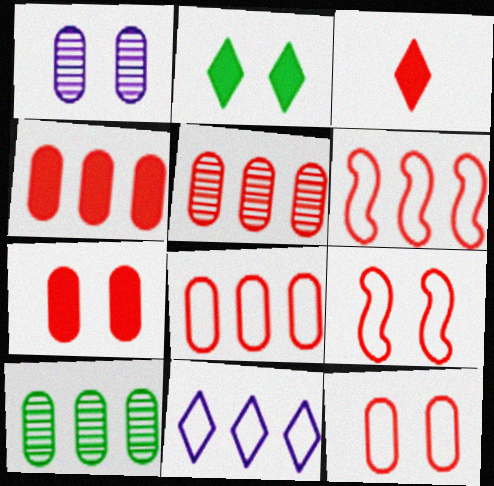[[1, 2, 9], 
[3, 5, 9], 
[4, 5, 8]]